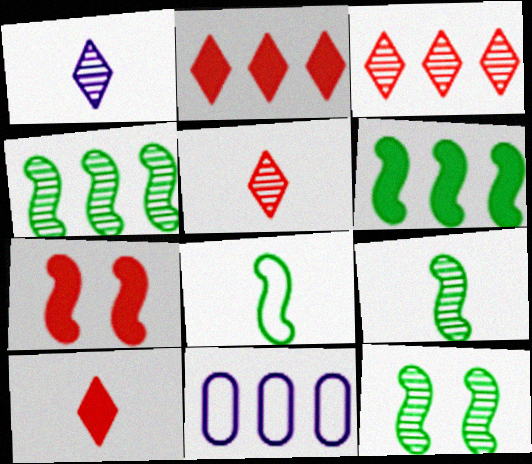[[2, 4, 11], 
[3, 6, 11], 
[4, 9, 12], 
[6, 8, 12], 
[10, 11, 12]]